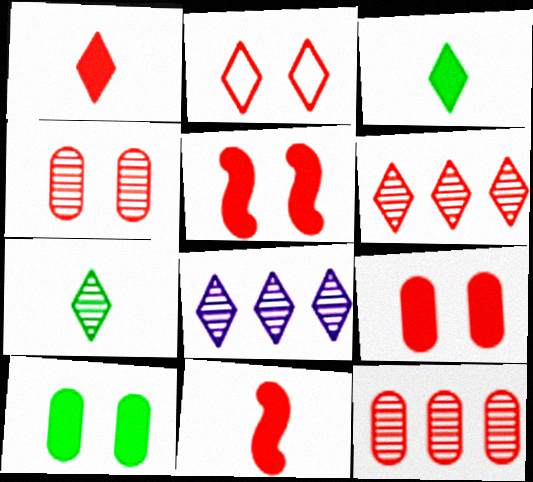[[1, 2, 6], 
[2, 3, 8], 
[2, 4, 5], 
[2, 11, 12]]